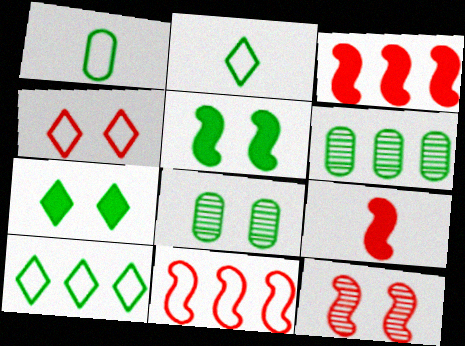[[2, 5, 6], 
[9, 11, 12]]